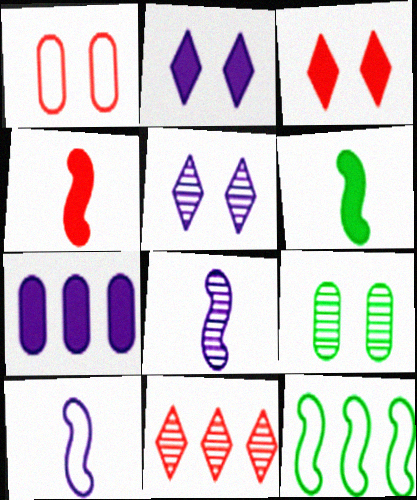[[1, 4, 11], 
[3, 6, 7], 
[5, 7, 10], 
[7, 11, 12], 
[8, 9, 11]]